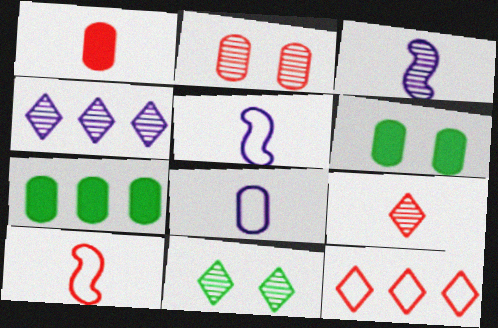[[1, 9, 10], 
[2, 7, 8], 
[3, 6, 12], 
[4, 6, 10], 
[4, 9, 11]]